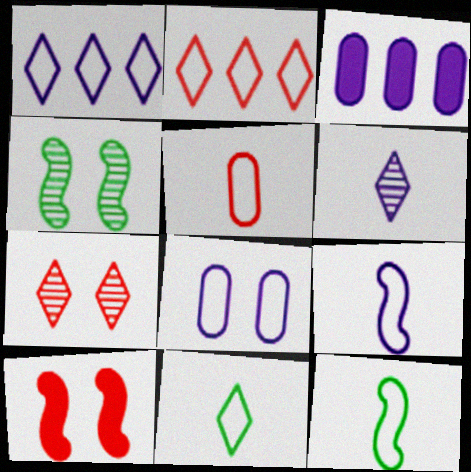[[1, 8, 9], 
[2, 8, 12], 
[3, 7, 12], 
[5, 9, 11]]